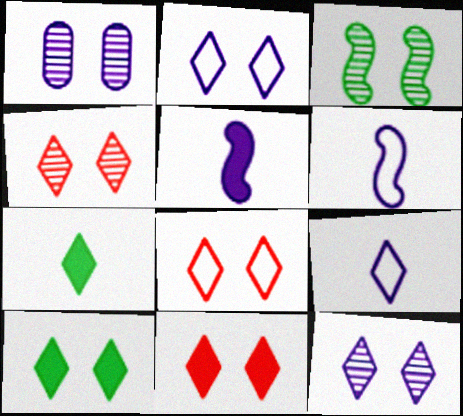[[1, 3, 4], 
[2, 4, 10], 
[4, 8, 11], 
[8, 10, 12]]